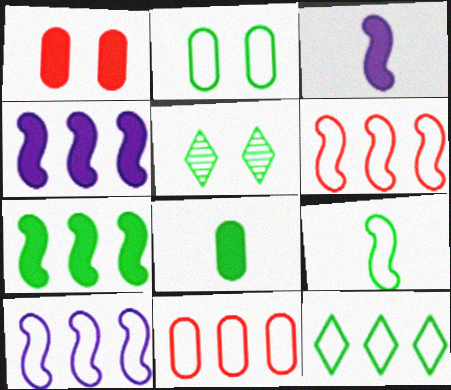[[2, 9, 12], 
[3, 5, 11], 
[10, 11, 12]]